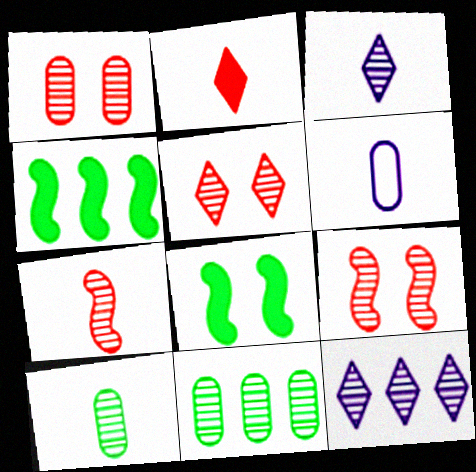[[1, 5, 9], 
[3, 7, 10], 
[3, 9, 11], 
[4, 5, 6], 
[9, 10, 12]]